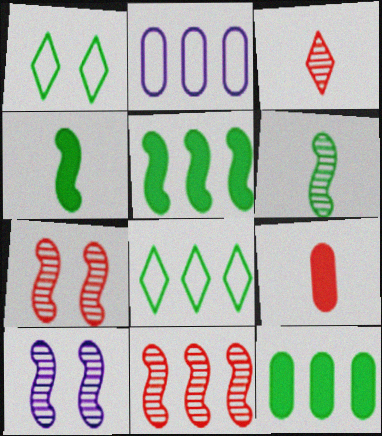[[1, 6, 12], 
[6, 10, 11], 
[8, 9, 10]]